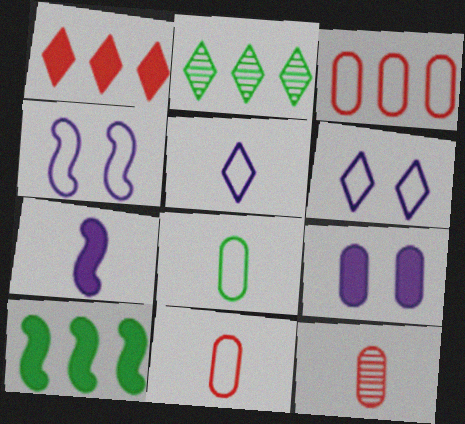[[6, 10, 12]]